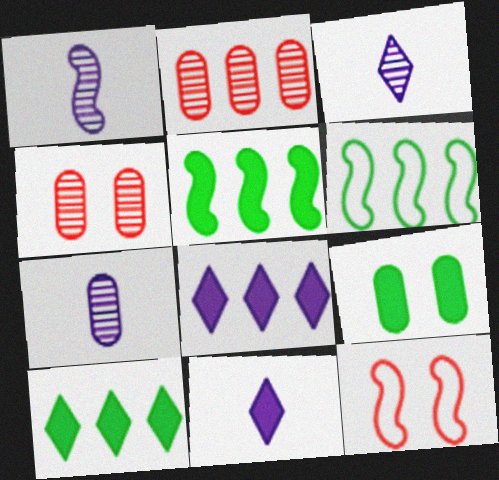[[1, 3, 7], 
[1, 5, 12], 
[2, 6, 8], 
[4, 6, 11], 
[7, 10, 12]]